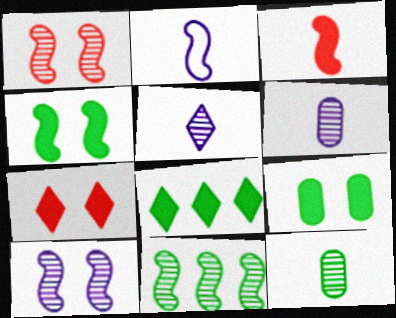[]